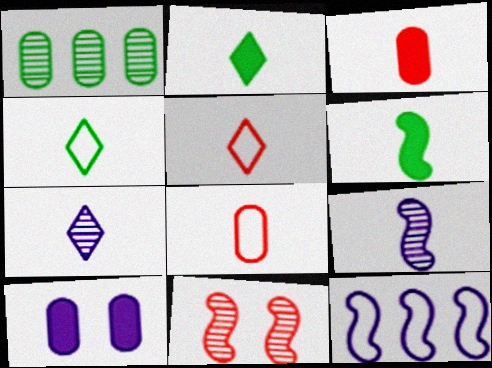[[1, 7, 11], 
[1, 8, 10], 
[2, 5, 7], 
[2, 8, 9], 
[3, 4, 9], 
[6, 7, 8], 
[6, 11, 12], 
[7, 10, 12]]